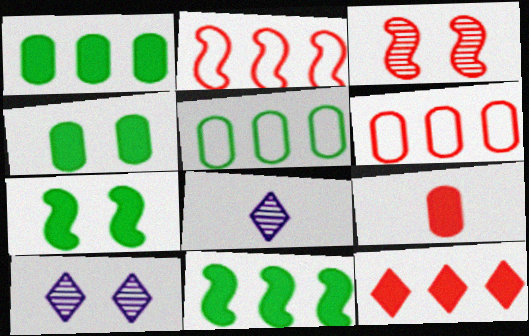[[2, 4, 8], 
[6, 7, 8]]